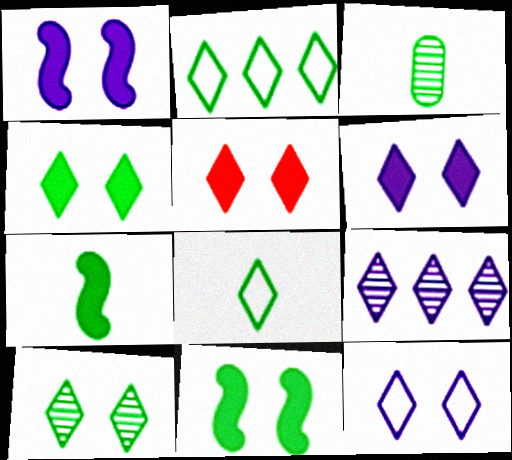[[2, 3, 11], 
[3, 7, 8], 
[4, 5, 6], 
[5, 8, 9], 
[5, 10, 12]]